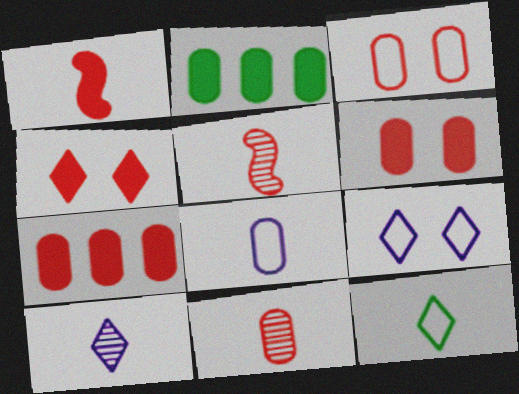[[1, 4, 7], 
[2, 5, 9], 
[3, 7, 11]]